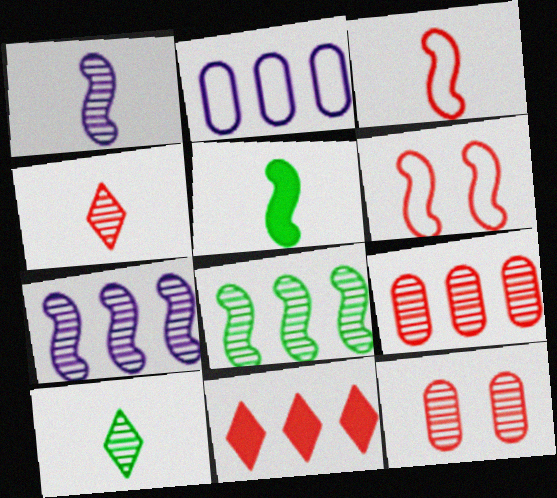[[1, 3, 5], 
[2, 8, 11], 
[3, 11, 12], 
[5, 6, 7], 
[7, 10, 12]]